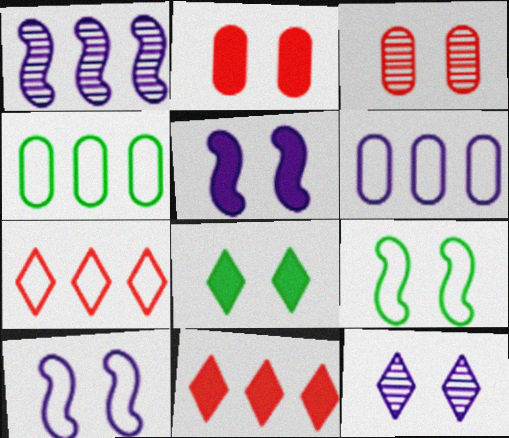[[1, 4, 11], 
[2, 5, 8], 
[2, 9, 12], 
[3, 8, 10]]